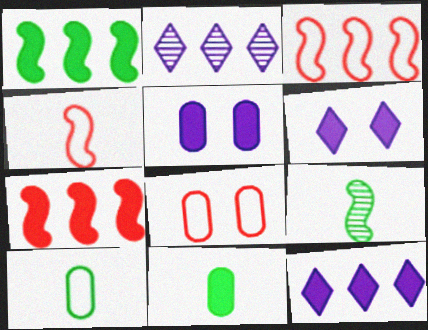[[6, 7, 11], 
[8, 9, 12]]